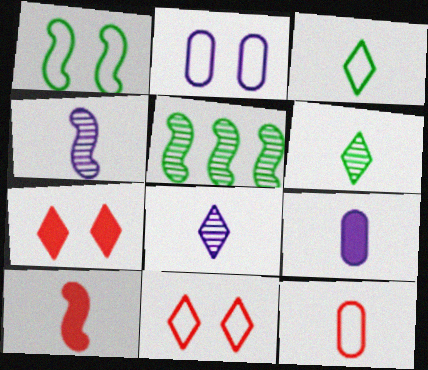[[1, 2, 11], 
[5, 9, 11]]